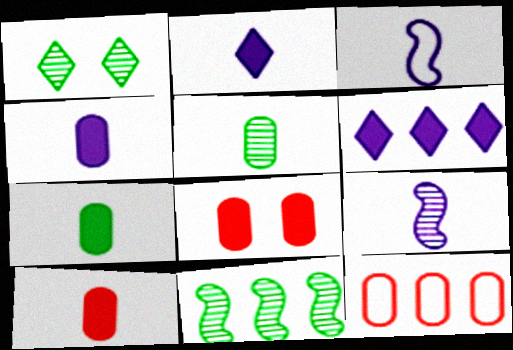[[1, 5, 11], 
[4, 7, 10], 
[6, 11, 12]]